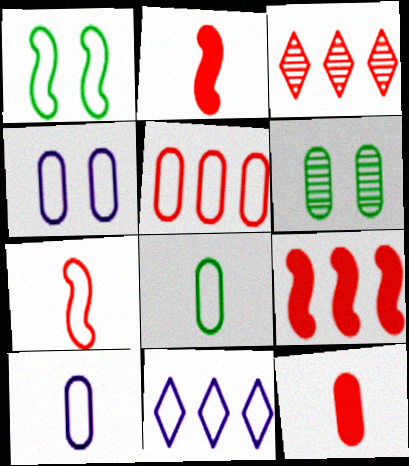[[2, 6, 11], 
[3, 5, 9], 
[4, 5, 8]]